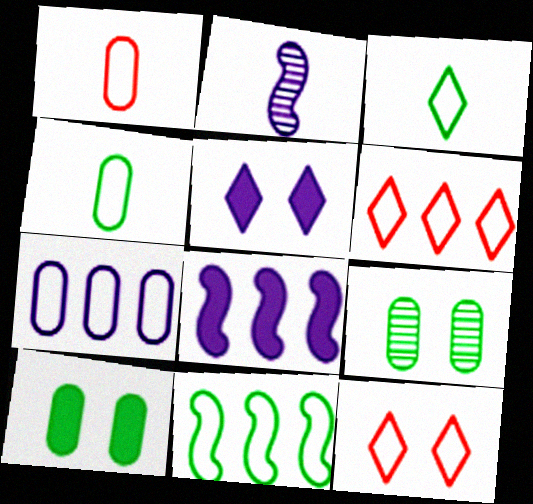[[2, 5, 7], 
[2, 6, 10], 
[6, 7, 11]]